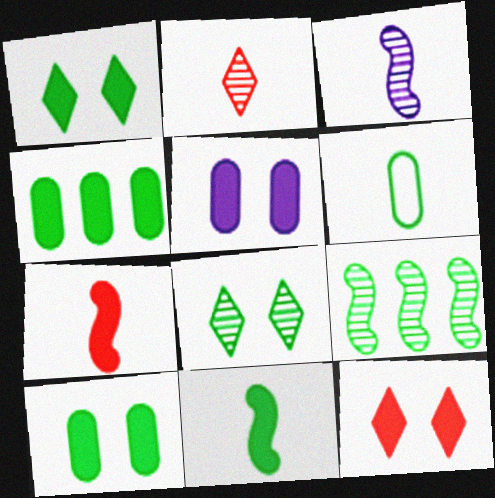[[1, 4, 11], 
[1, 6, 9]]